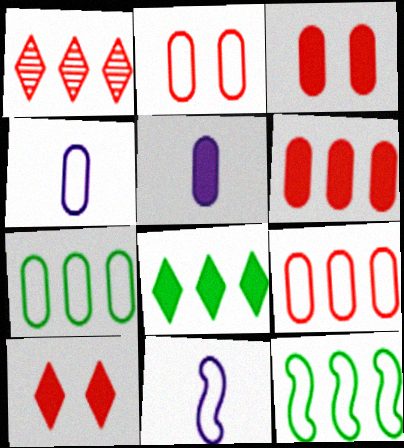[[2, 4, 7]]